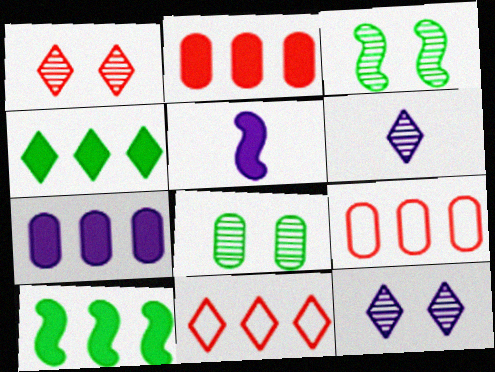[[5, 8, 11]]